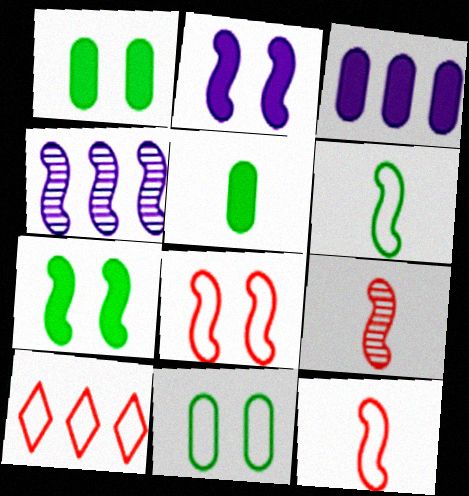[[4, 7, 12]]